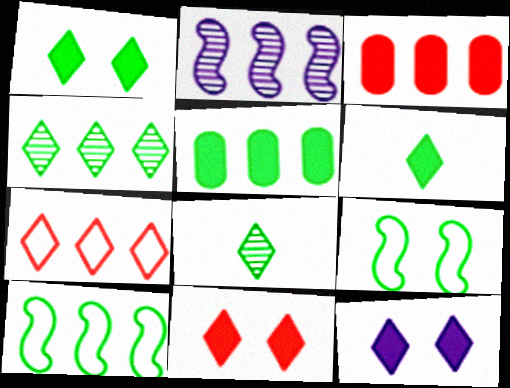[[1, 11, 12], 
[2, 5, 7], 
[4, 5, 10], 
[5, 8, 9], 
[7, 8, 12]]